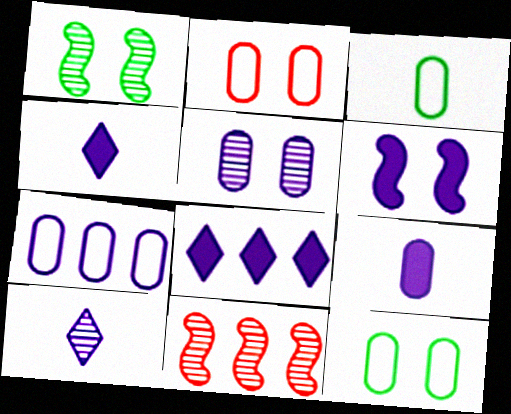[[2, 3, 7], 
[4, 11, 12], 
[5, 7, 9], 
[6, 7, 10], 
[6, 8, 9]]